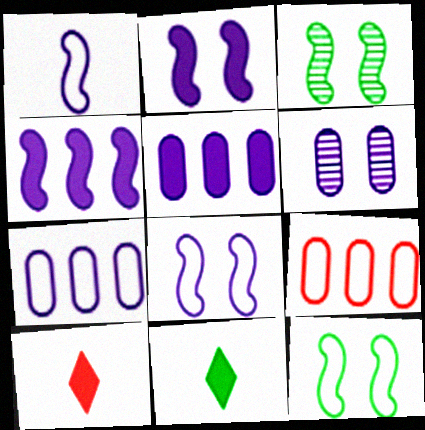[[3, 7, 10]]